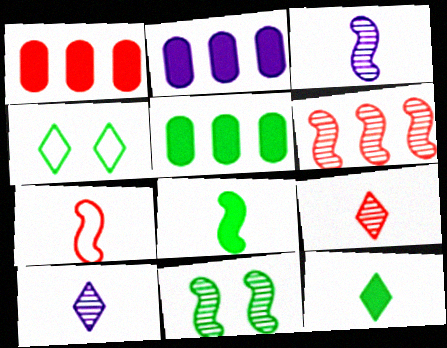[[1, 2, 5], 
[1, 3, 4], 
[3, 6, 11], 
[3, 7, 8]]